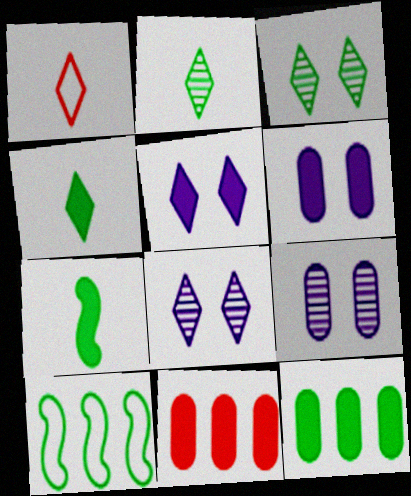[[5, 7, 11]]